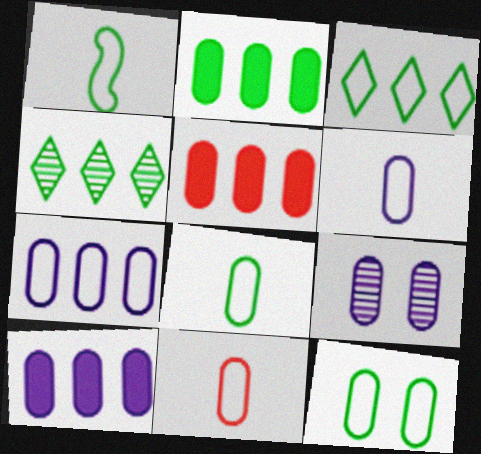[[1, 3, 12], 
[2, 5, 10], 
[2, 9, 11], 
[5, 8, 9], 
[6, 8, 11], 
[6, 9, 10], 
[7, 11, 12]]